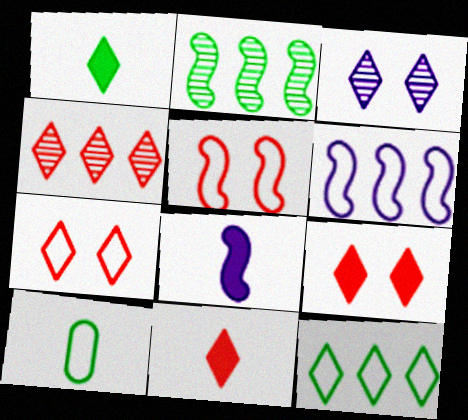[[2, 5, 8], 
[3, 11, 12], 
[4, 7, 11], 
[6, 7, 10]]